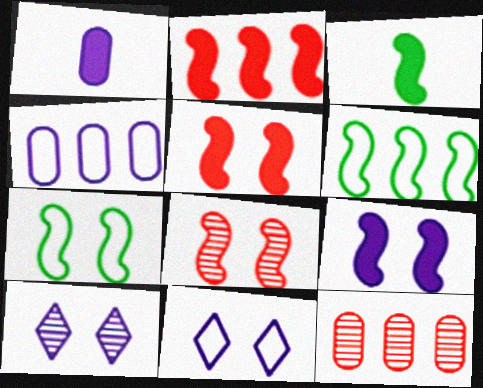[[2, 3, 9], 
[3, 11, 12], 
[7, 8, 9]]